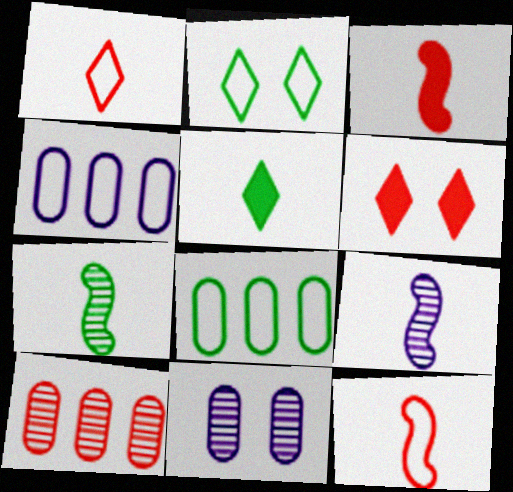[[2, 4, 12], 
[4, 6, 7], 
[6, 8, 9], 
[6, 10, 12]]